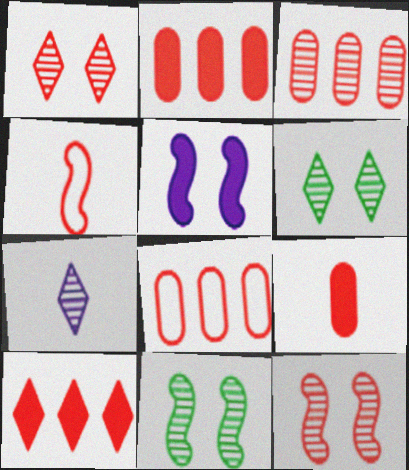[[1, 2, 4], 
[2, 3, 8], 
[3, 7, 11]]